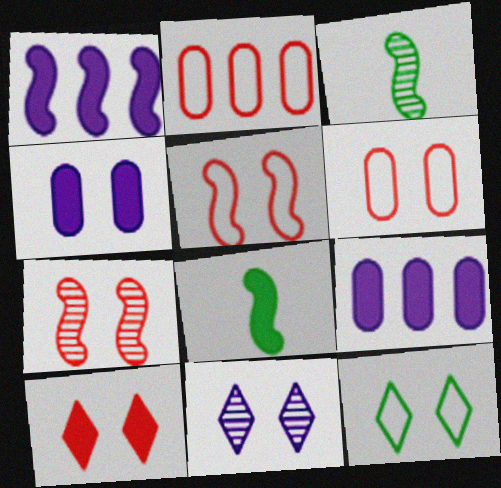[[1, 3, 5], 
[2, 8, 11], 
[4, 7, 12], 
[6, 7, 10], 
[8, 9, 10], 
[10, 11, 12]]